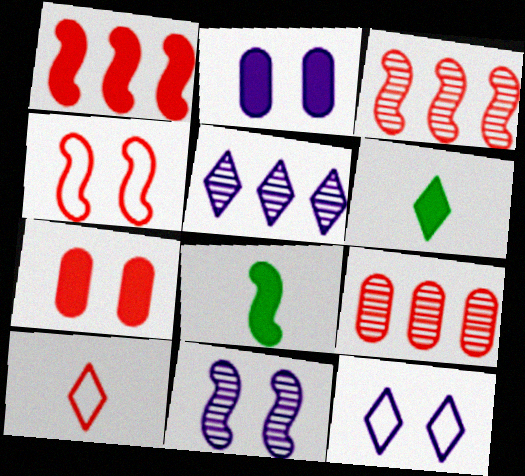[[1, 2, 6], 
[2, 11, 12], 
[3, 7, 10], 
[8, 9, 12]]